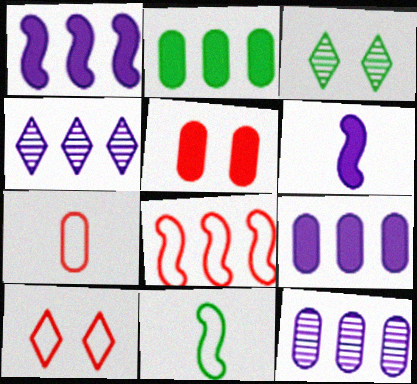[[1, 3, 7], 
[2, 3, 11], 
[2, 4, 8], 
[4, 5, 11], 
[7, 8, 10]]